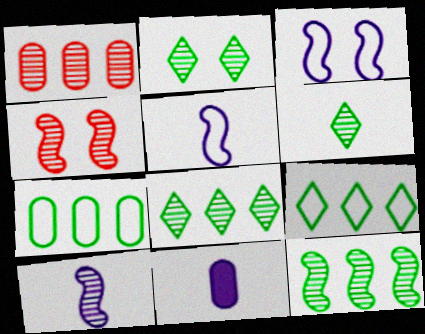[[1, 2, 10], 
[2, 6, 8], 
[4, 9, 11], 
[4, 10, 12]]